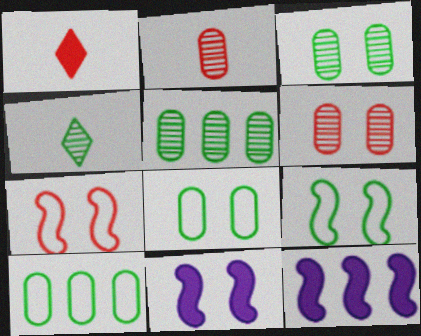[]